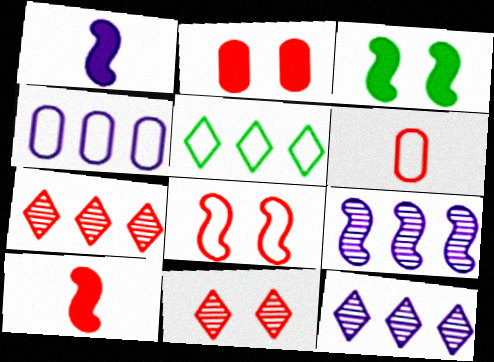[[2, 8, 11], 
[3, 6, 12]]